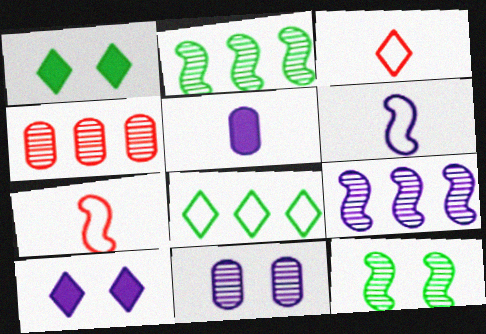[[1, 4, 6]]